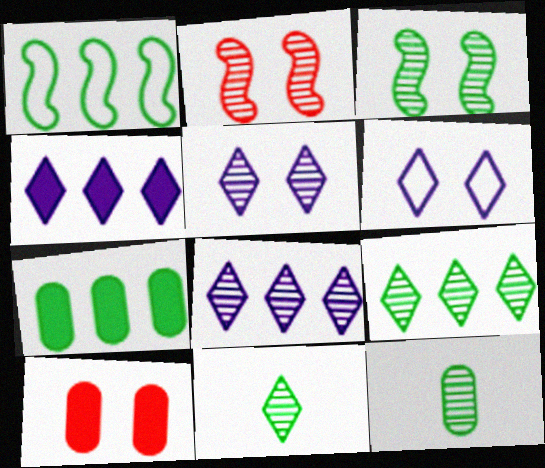[[1, 7, 9], 
[2, 8, 12], 
[3, 6, 10], 
[3, 9, 12]]